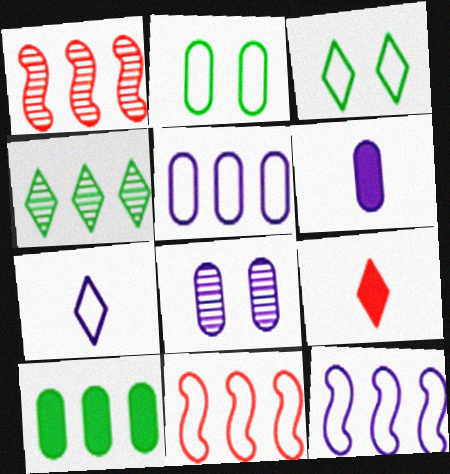[[1, 3, 6], 
[2, 7, 11], 
[5, 6, 8]]